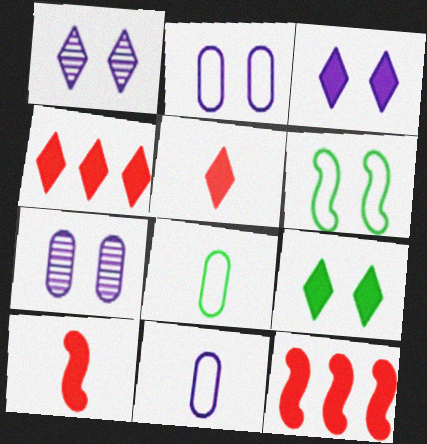[[1, 8, 12]]